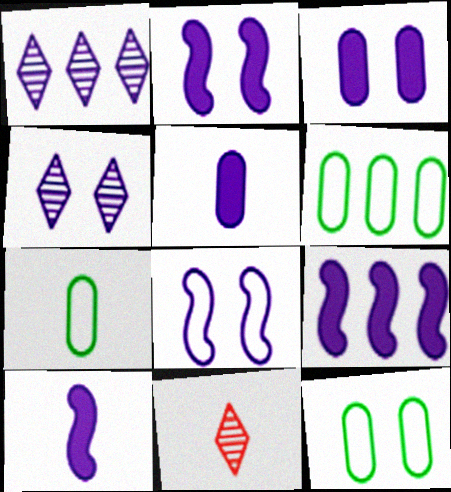[[1, 5, 8], 
[2, 6, 11], 
[2, 9, 10], 
[3, 4, 8], 
[6, 7, 12], 
[7, 10, 11], 
[9, 11, 12]]